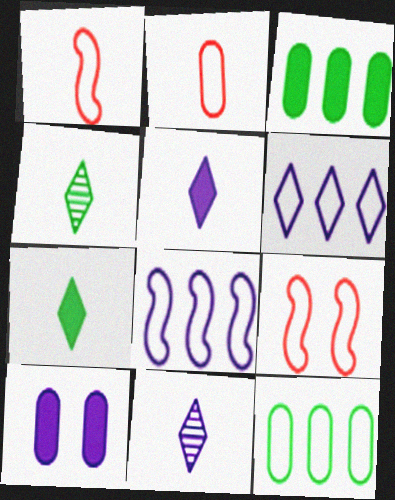[[3, 9, 11], 
[8, 10, 11]]